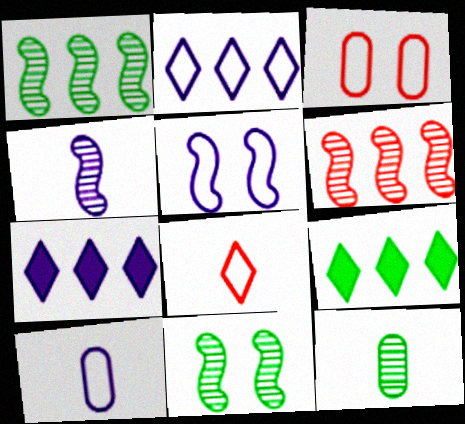[[2, 5, 10], 
[3, 4, 9], 
[4, 6, 11]]